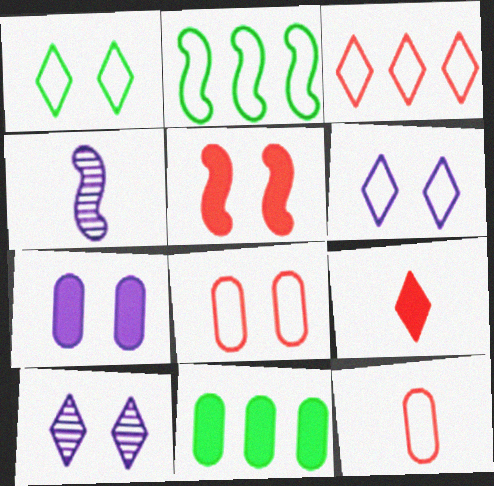[[2, 4, 5], 
[2, 6, 12]]